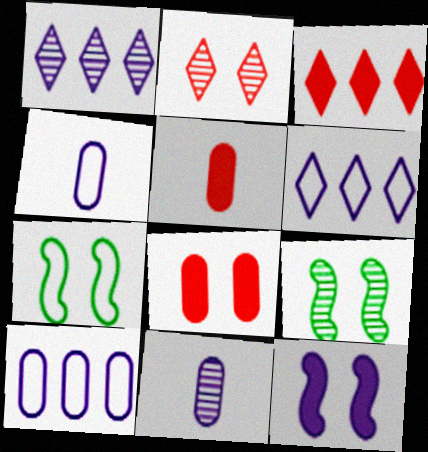[[1, 4, 12], 
[1, 5, 7], 
[3, 4, 9], 
[3, 7, 11], 
[5, 6, 9], 
[6, 11, 12]]